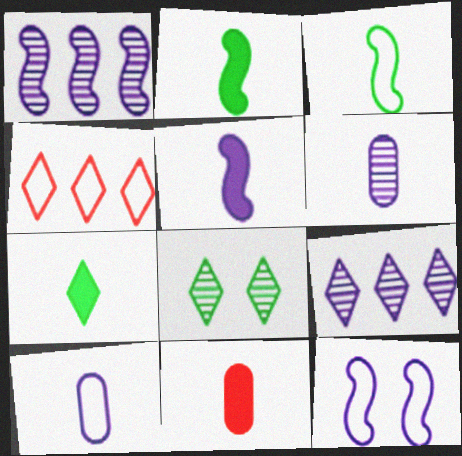[[1, 5, 12], 
[5, 7, 11]]